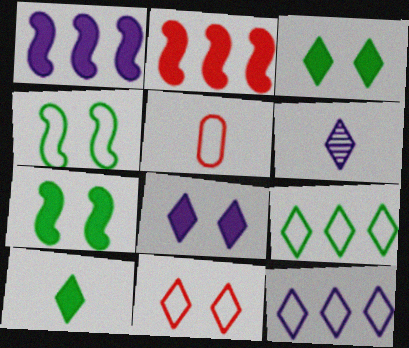[[4, 5, 12], 
[6, 8, 12]]